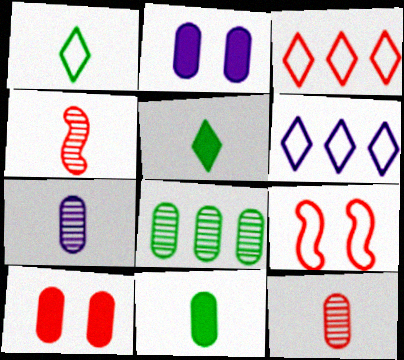[[3, 4, 10]]